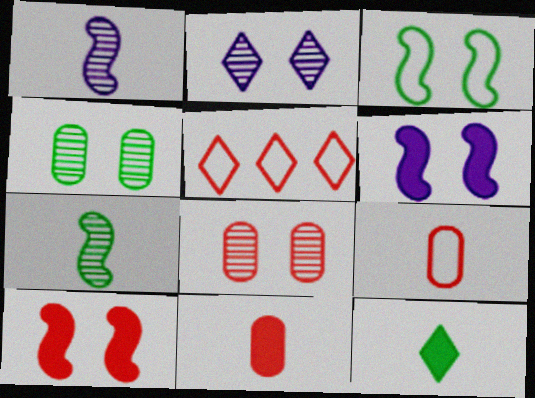[[1, 9, 12], 
[2, 5, 12]]